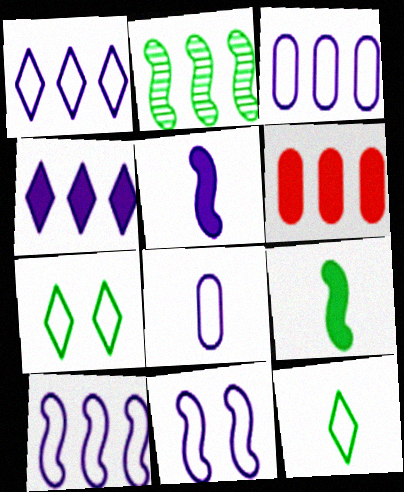[[1, 2, 6], 
[1, 3, 10], 
[1, 8, 11]]